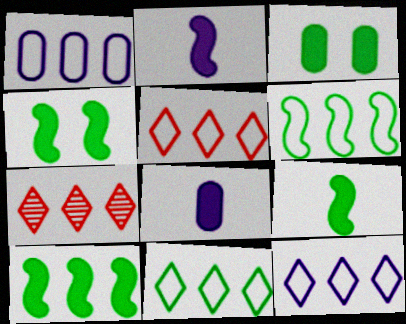[[1, 5, 6], 
[1, 7, 10], 
[4, 9, 10], 
[5, 11, 12]]